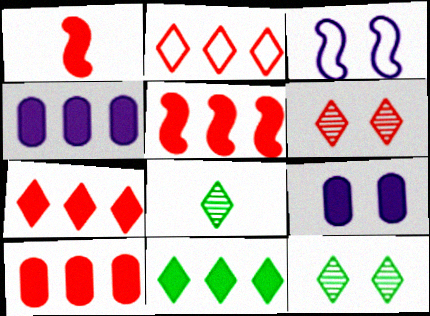[[1, 9, 11], 
[3, 8, 10], 
[4, 5, 11], 
[5, 7, 10]]